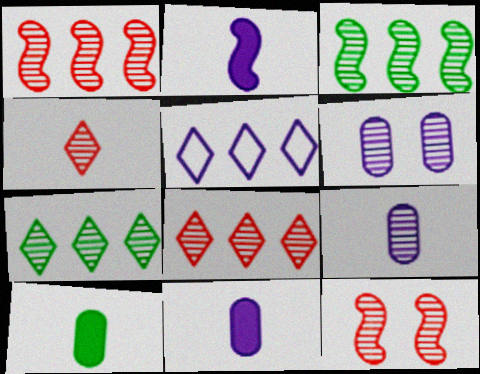[[2, 5, 6], 
[3, 4, 6], 
[5, 10, 12], 
[7, 9, 12]]